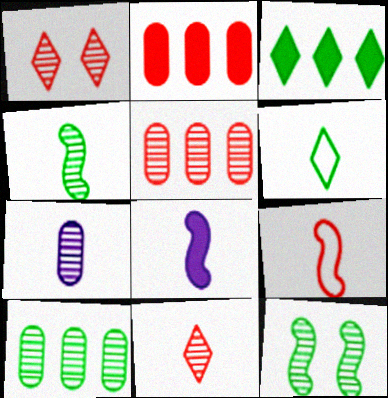[[1, 2, 9], 
[4, 7, 11], 
[4, 8, 9]]